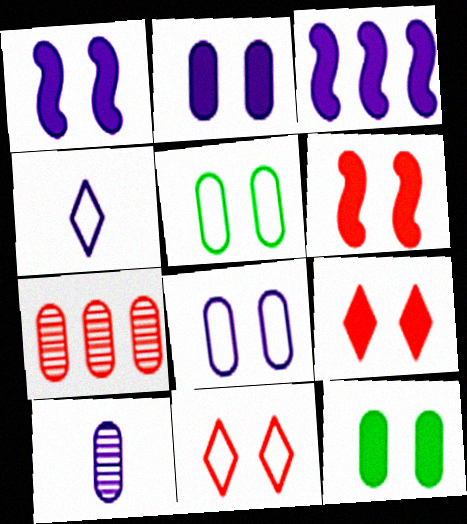[[1, 9, 12]]